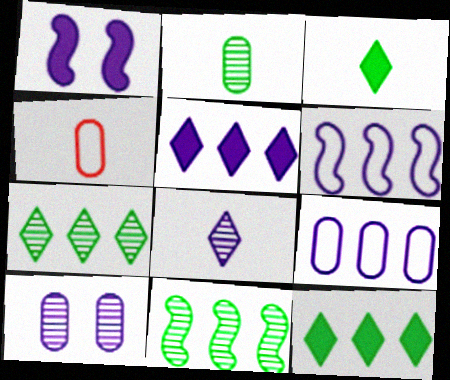[[1, 4, 7], 
[1, 8, 9]]